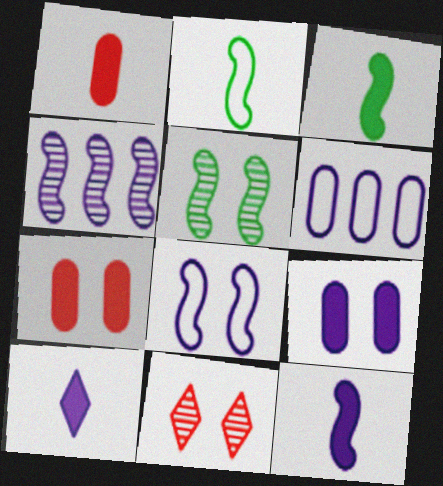[[1, 3, 10], 
[3, 6, 11], 
[4, 8, 12]]